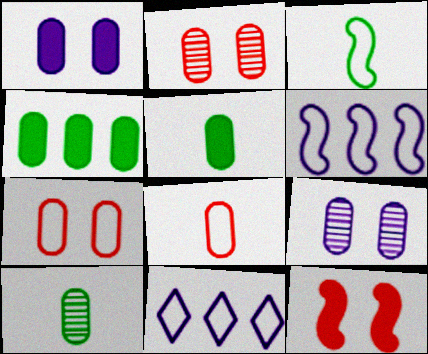[[3, 7, 11], 
[4, 8, 9], 
[10, 11, 12]]